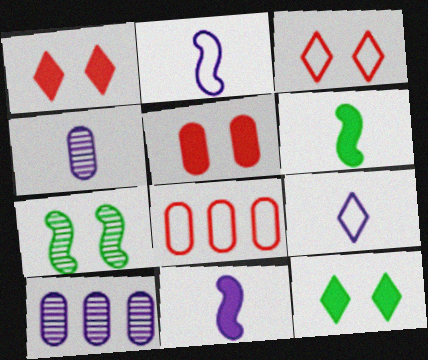[[3, 6, 10], 
[4, 9, 11]]